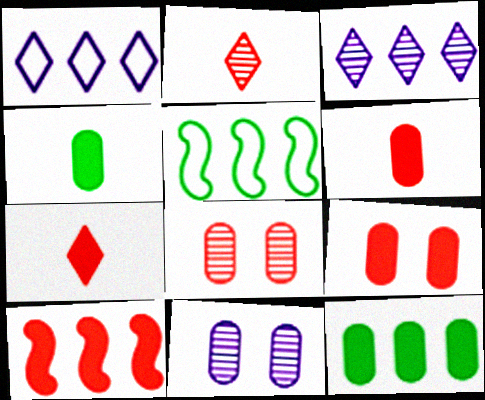[[5, 7, 11], 
[7, 9, 10]]